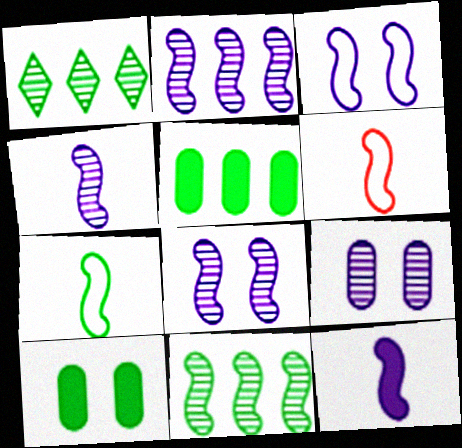[[1, 7, 10], 
[2, 3, 12], 
[2, 4, 8]]